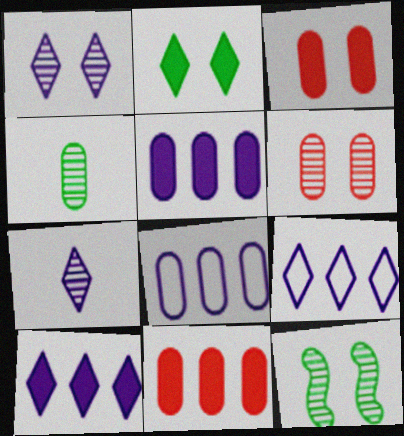[[1, 6, 12], 
[3, 4, 8]]